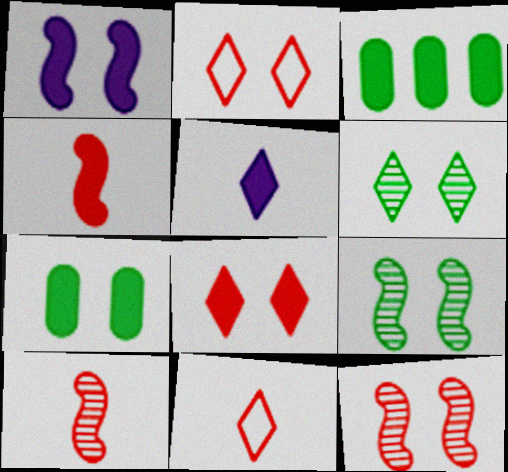[[1, 7, 8]]